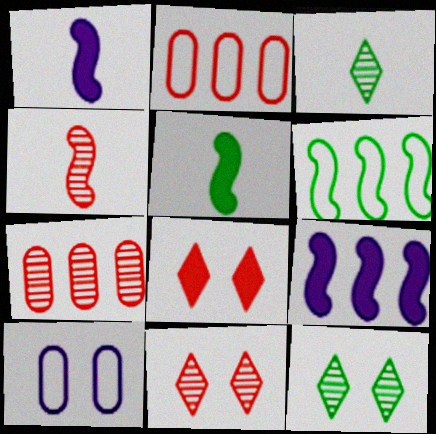[[1, 2, 12], 
[2, 4, 8], 
[4, 7, 11]]